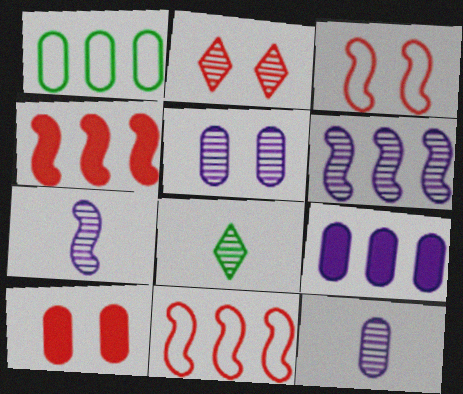[[1, 10, 12], 
[2, 3, 10], 
[3, 8, 9]]